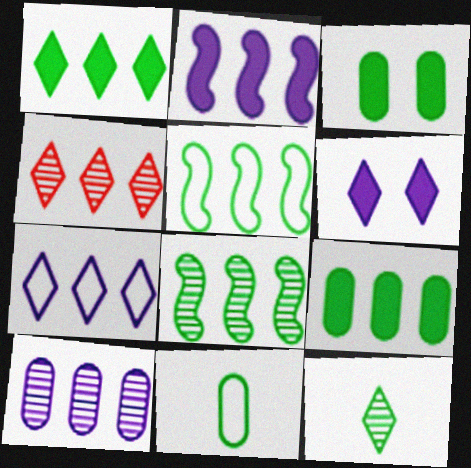[[1, 4, 7], 
[2, 7, 10], 
[3, 5, 12], 
[4, 8, 10]]